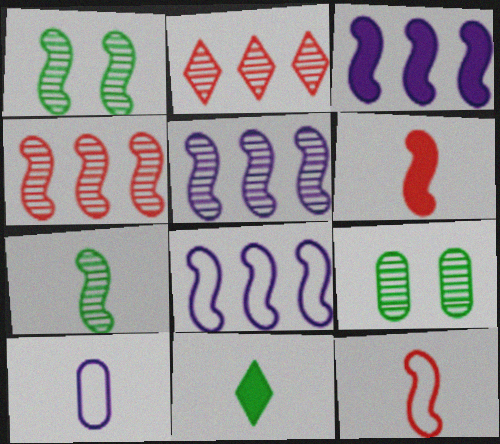[[1, 3, 12], 
[1, 6, 8], 
[3, 5, 8]]